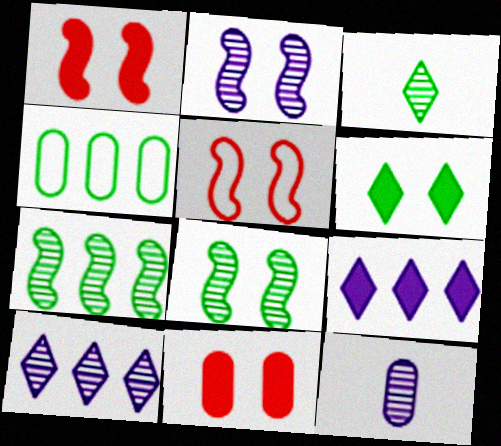[[2, 10, 12], 
[4, 11, 12]]